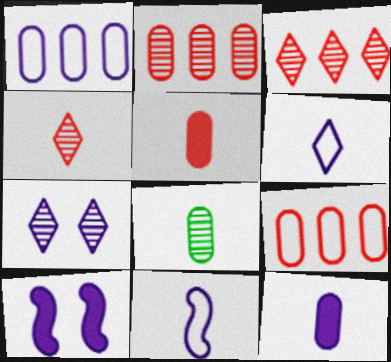[]